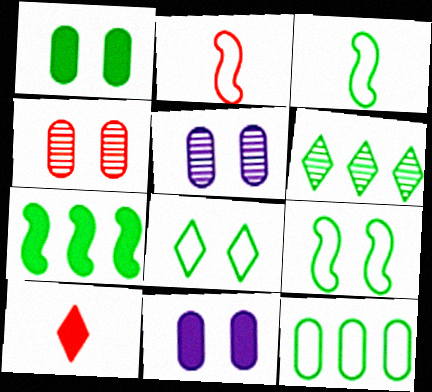[[1, 3, 6], 
[2, 6, 11], 
[3, 8, 12], 
[6, 7, 12], 
[7, 10, 11]]